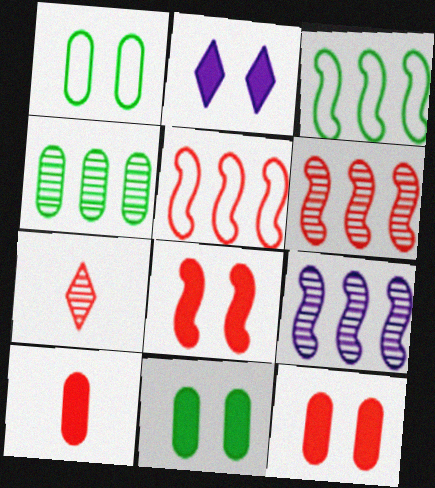[[2, 8, 11], 
[5, 7, 12]]